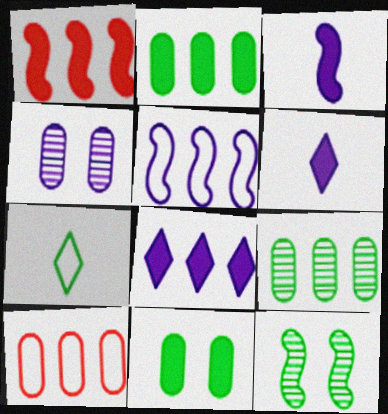[[1, 2, 8], 
[1, 4, 7], 
[1, 6, 11], 
[2, 7, 12], 
[4, 5, 6], 
[6, 10, 12]]